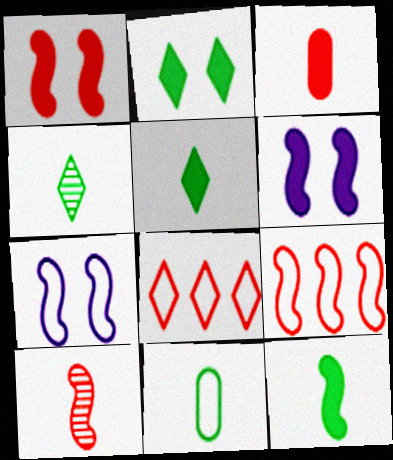[[1, 9, 10], 
[4, 11, 12], 
[7, 8, 11]]